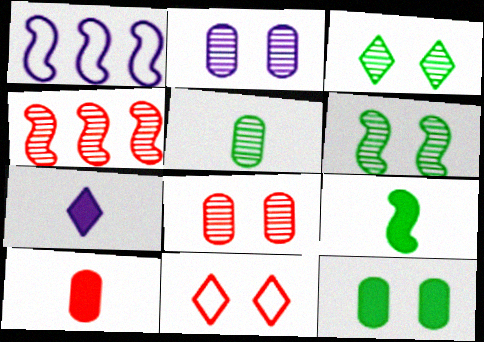[[1, 2, 7], 
[1, 3, 10], 
[4, 10, 11], 
[7, 9, 10]]